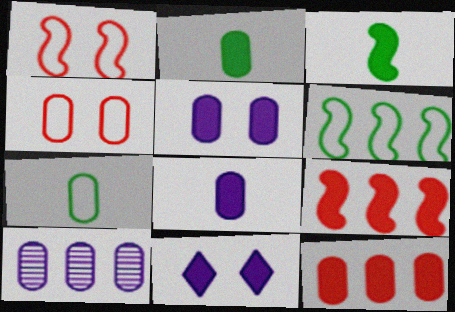[[2, 4, 10], 
[2, 5, 12], 
[2, 9, 11], 
[3, 11, 12]]